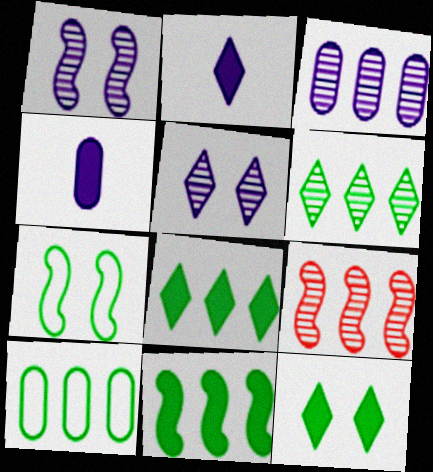[[3, 6, 9], 
[6, 10, 11]]